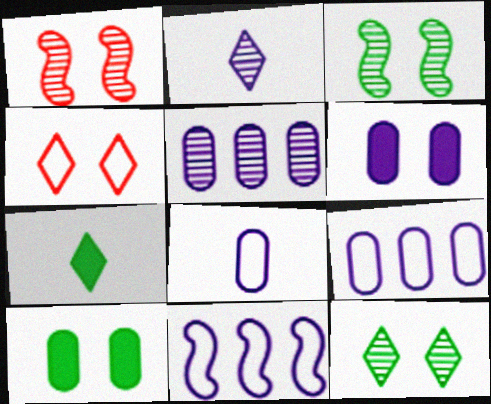[[1, 7, 9], 
[2, 6, 11], 
[3, 4, 6], 
[5, 6, 8]]